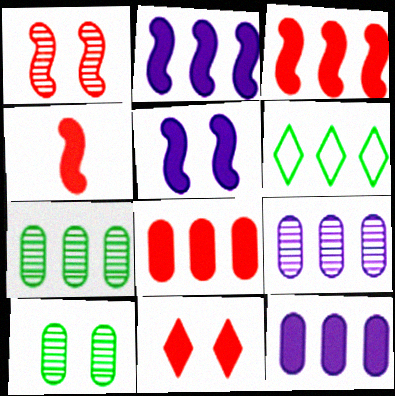[[3, 6, 9], 
[4, 8, 11]]